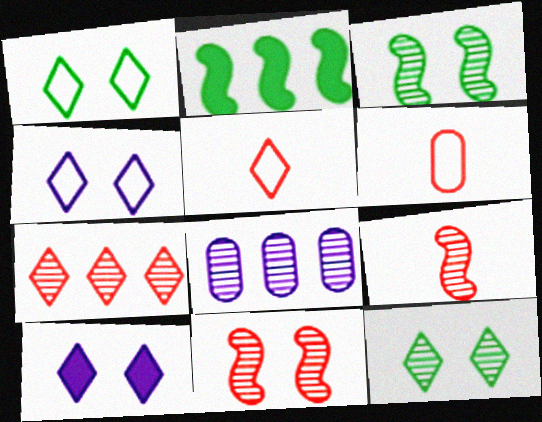[[8, 9, 12]]